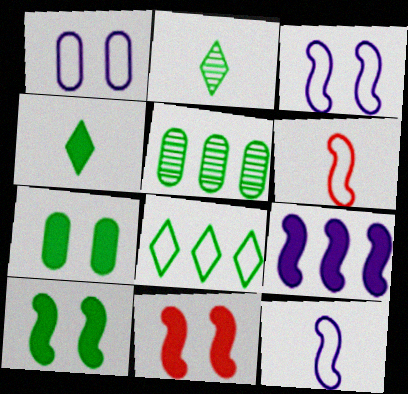[[1, 6, 8]]